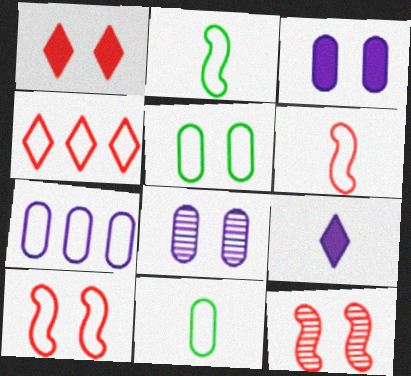[]